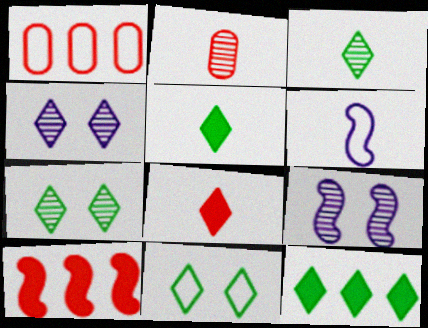[[1, 5, 9], 
[1, 6, 11], 
[2, 5, 6], 
[3, 11, 12]]